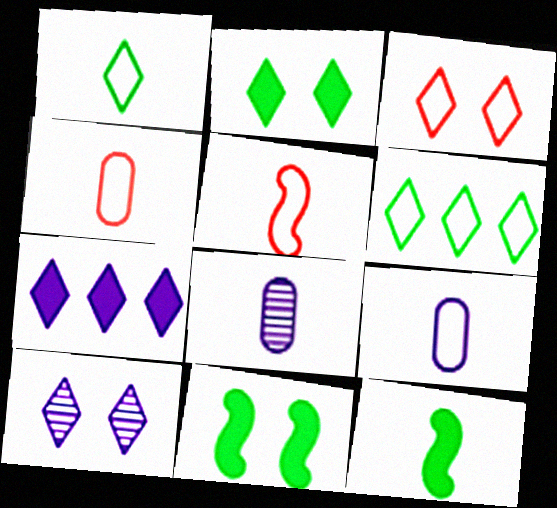[[1, 5, 9], 
[2, 3, 10]]